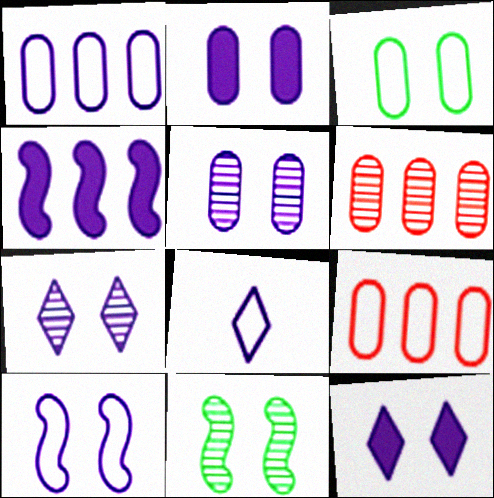[[1, 8, 10], 
[2, 7, 10], 
[4, 5, 8], 
[5, 10, 12]]